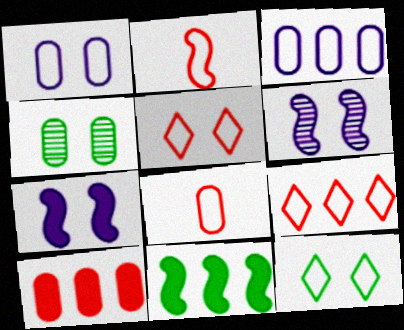[[2, 3, 12], 
[2, 6, 11], 
[4, 5, 7]]